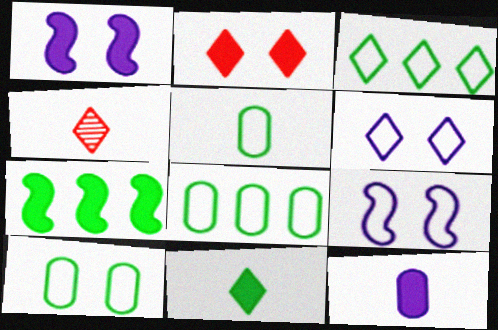[[1, 4, 8], 
[2, 7, 12], 
[5, 8, 10]]